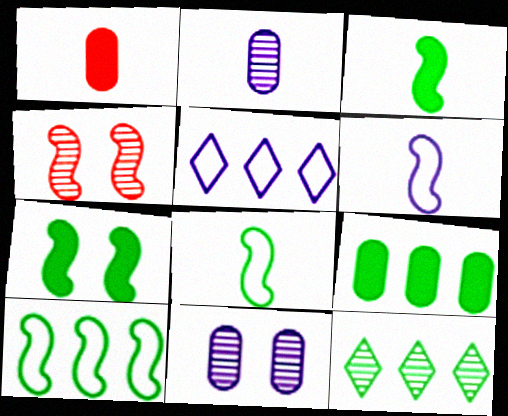[[2, 4, 12], 
[9, 10, 12]]